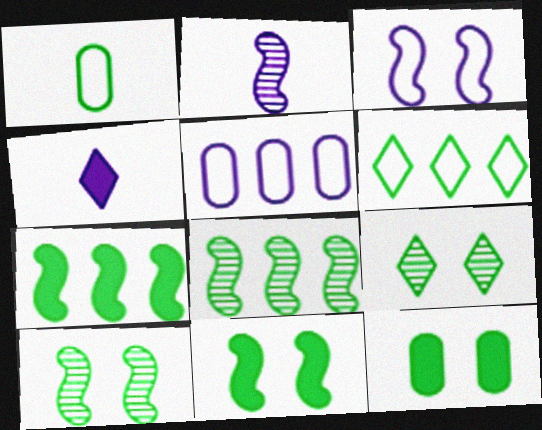[[1, 7, 9]]